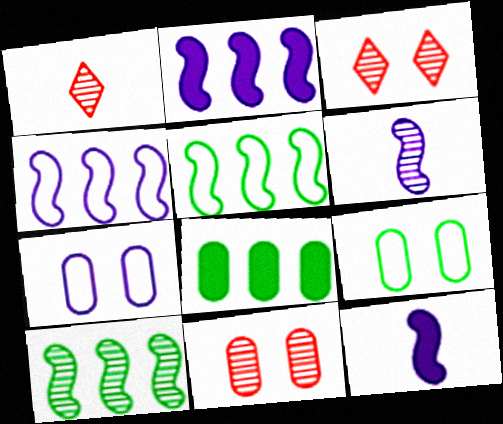[[1, 2, 9]]